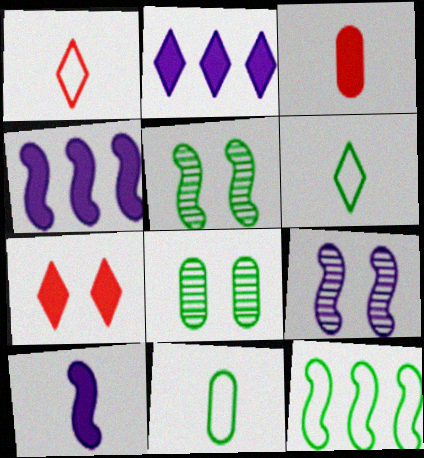[[1, 4, 8]]